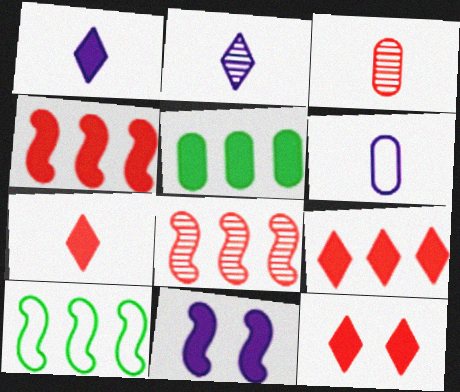[[5, 7, 11], 
[7, 9, 12]]